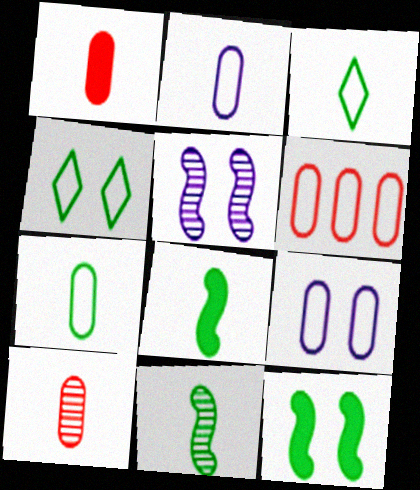[[6, 7, 9]]